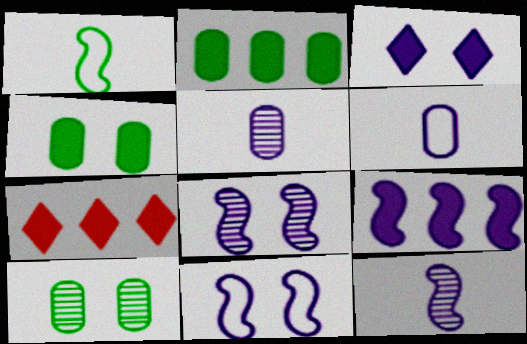[[2, 7, 9], 
[9, 11, 12]]